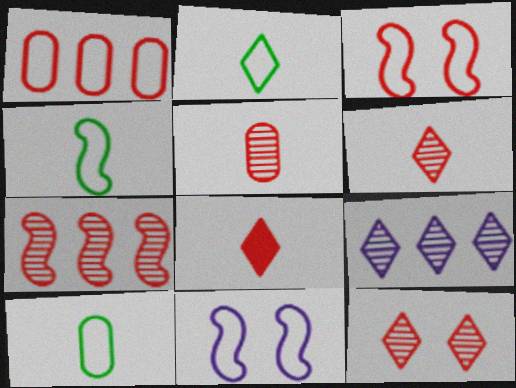[[1, 2, 11], 
[2, 4, 10], 
[5, 7, 12]]